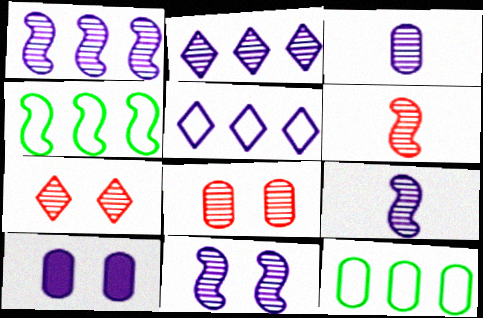[[1, 9, 11], 
[2, 3, 11], 
[5, 9, 10]]